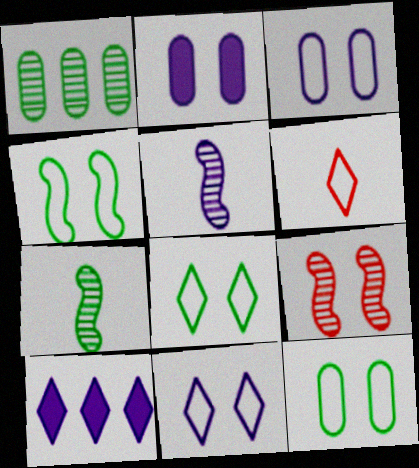[[2, 8, 9], 
[3, 5, 10], 
[4, 8, 12]]